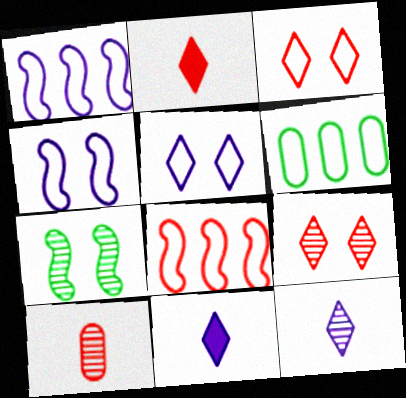[]